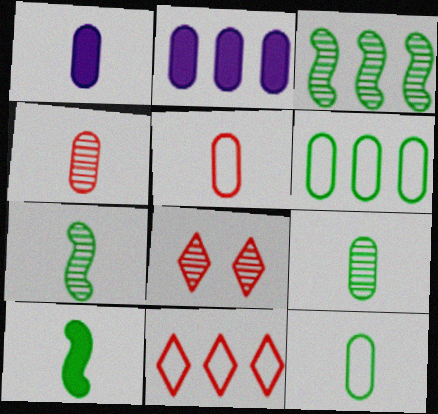[[1, 4, 12], 
[1, 5, 9], 
[2, 3, 11]]